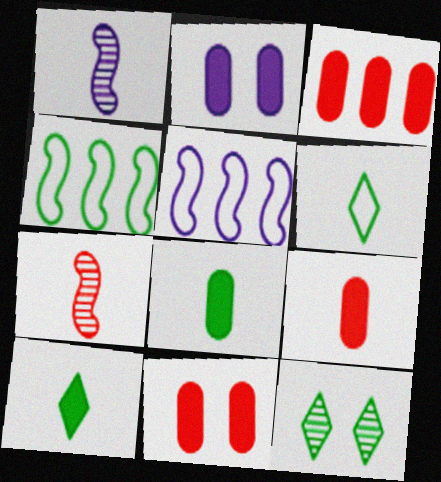[[1, 6, 9], 
[2, 3, 8], 
[3, 9, 11], 
[4, 8, 12], 
[5, 9, 12]]